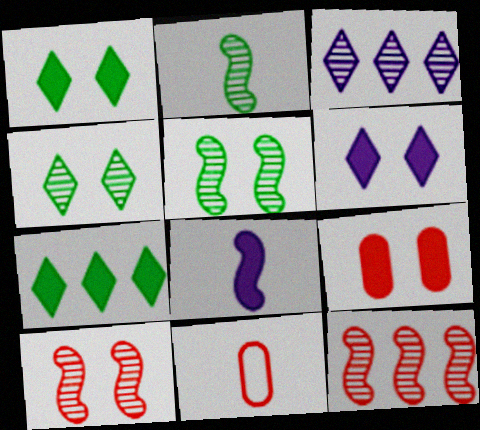[[7, 8, 9]]